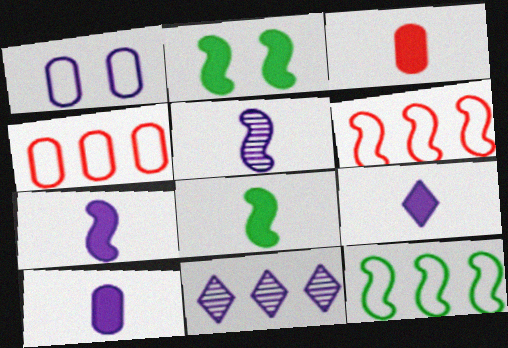[[1, 7, 11], 
[2, 5, 6], 
[3, 8, 9], 
[7, 9, 10]]